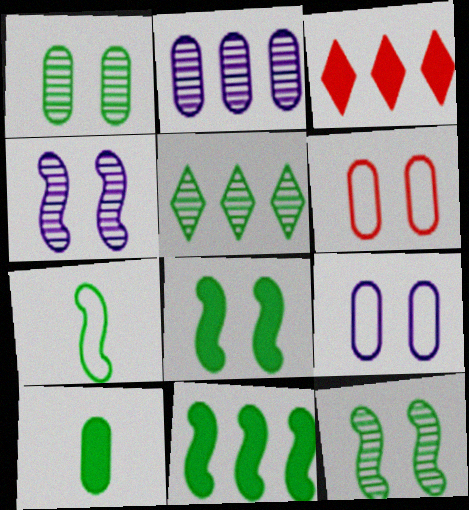[[2, 6, 10], 
[7, 11, 12]]